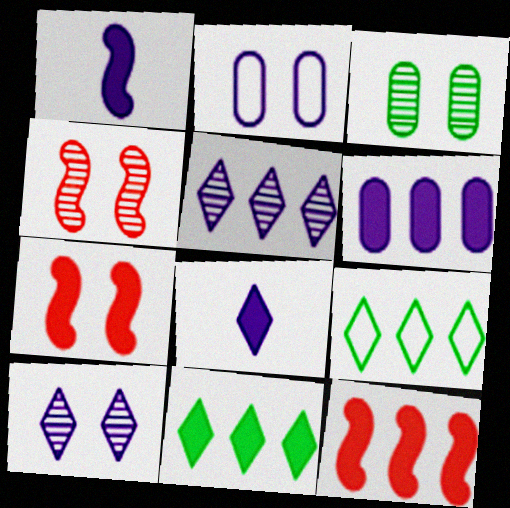[[1, 2, 5], 
[3, 4, 10], 
[6, 11, 12]]